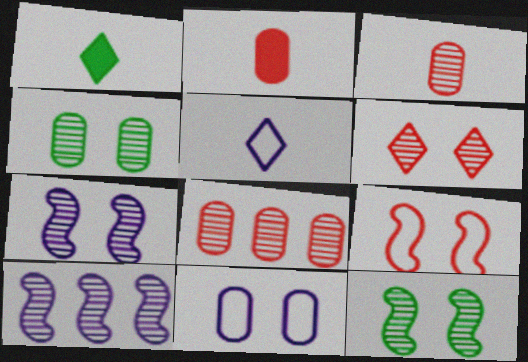[[4, 6, 7]]